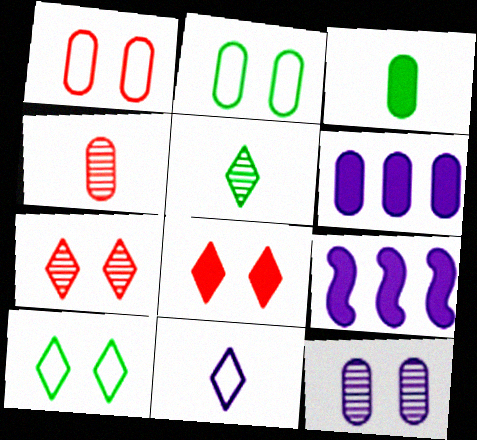[[1, 5, 9], 
[2, 4, 6], 
[3, 8, 9], 
[4, 9, 10], 
[9, 11, 12]]